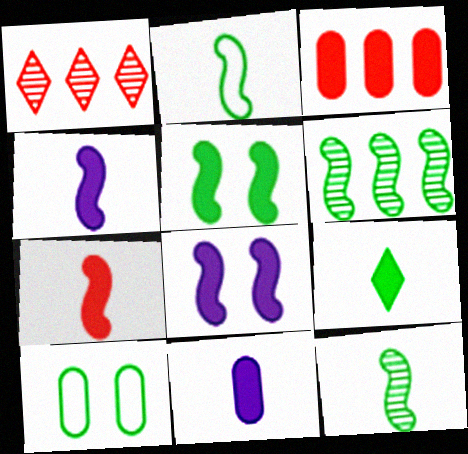[[1, 4, 10], 
[2, 5, 6], 
[3, 8, 9], 
[6, 9, 10], 
[7, 9, 11]]